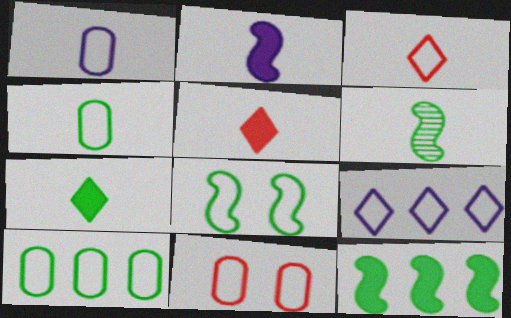[[1, 5, 6], 
[1, 10, 11], 
[4, 6, 7], 
[6, 8, 12]]